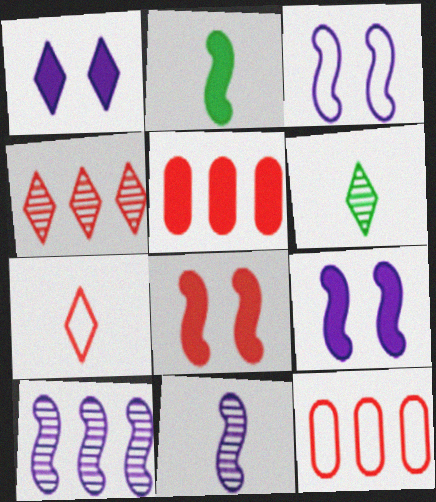[[1, 2, 5], 
[3, 5, 6], 
[6, 9, 12]]